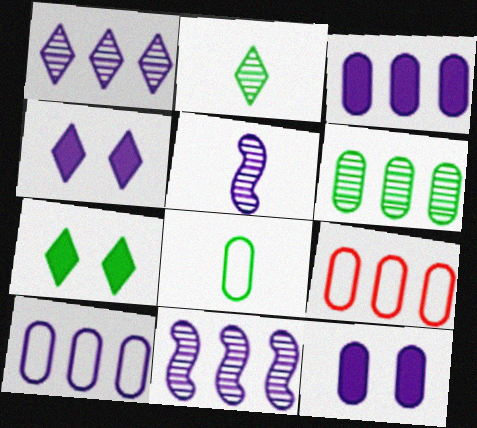[[3, 6, 9], 
[4, 5, 10], 
[5, 7, 9]]